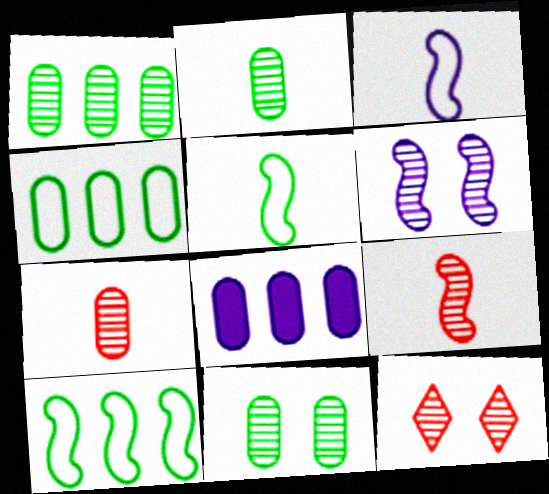[[1, 2, 11], 
[5, 8, 12], 
[6, 11, 12]]